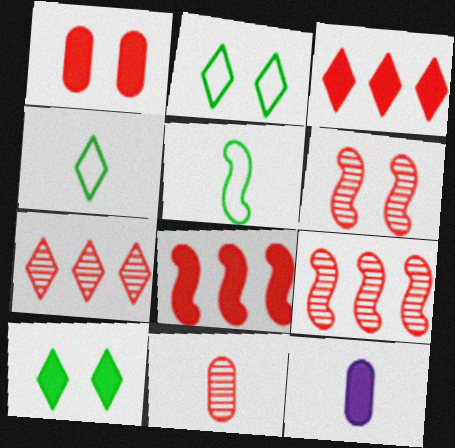[[2, 9, 12], 
[6, 7, 11], 
[8, 10, 12]]